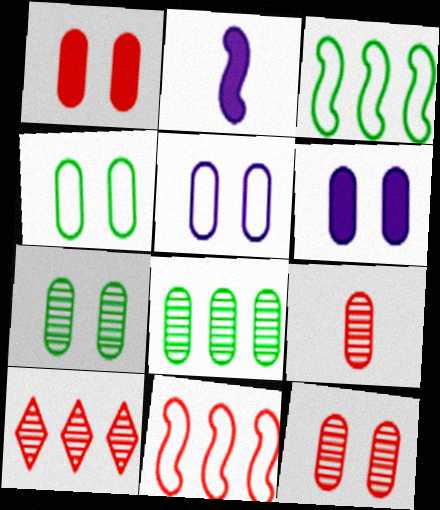[[1, 5, 7], 
[2, 4, 10], 
[4, 6, 12]]